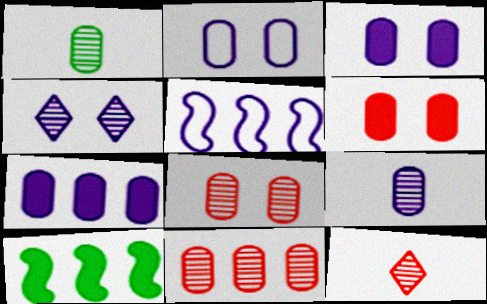[[2, 7, 9], 
[2, 10, 12]]